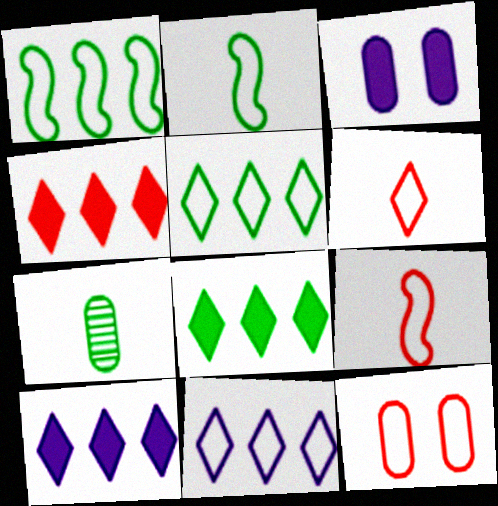[[2, 11, 12], 
[4, 8, 10]]